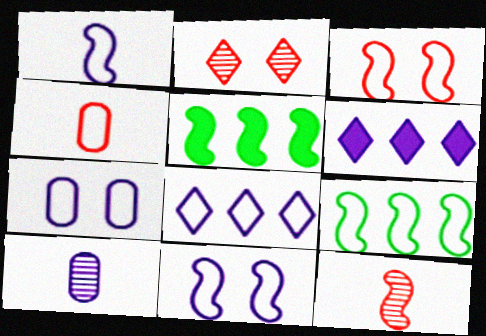[[1, 3, 9], 
[1, 7, 8], 
[5, 11, 12], 
[6, 10, 11]]